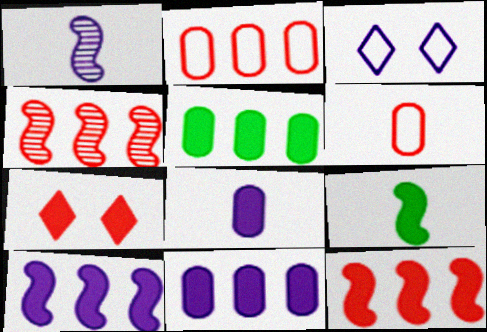[[1, 3, 11], 
[4, 6, 7], 
[7, 9, 11]]